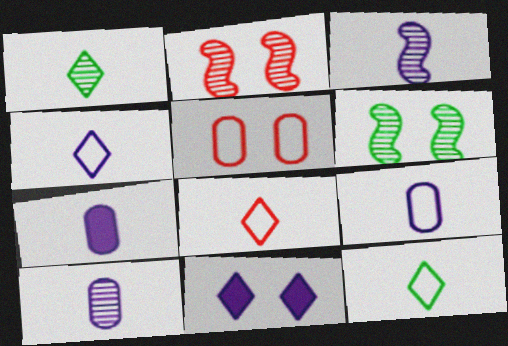[[3, 4, 7], 
[4, 8, 12], 
[5, 6, 11], 
[7, 9, 10]]